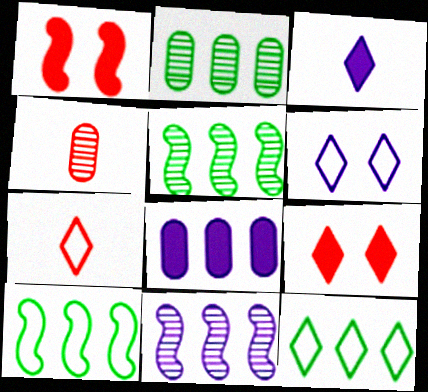[[6, 7, 12]]